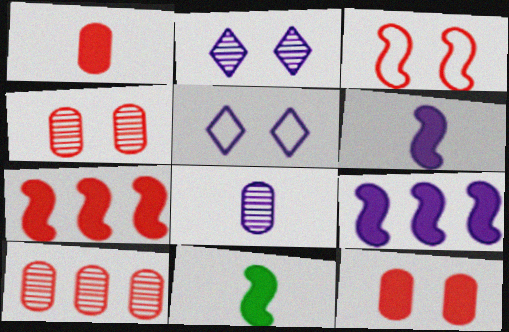[[5, 8, 9], 
[5, 10, 11]]